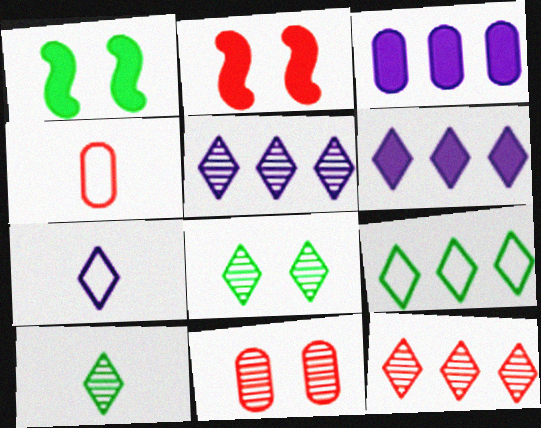[[1, 4, 5], 
[2, 4, 12], 
[6, 9, 12]]